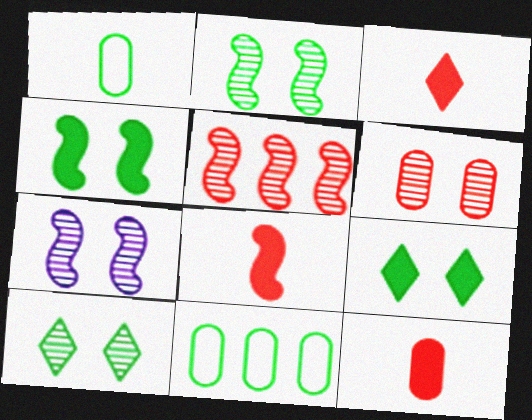[[3, 7, 11], 
[3, 8, 12], 
[6, 7, 10]]